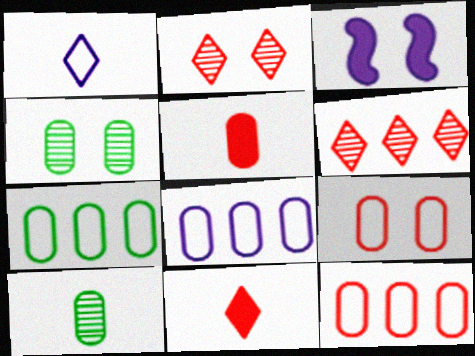[[4, 5, 8], 
[7, 8, 12]]